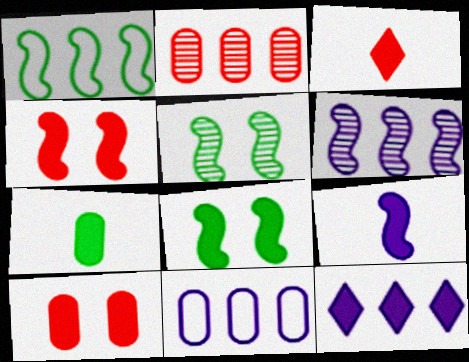[[1, 2, 12], 
[3, 5, 11], 
[3, 7, 9], 
[4, 7, 12], 
[6, 11, 12]]